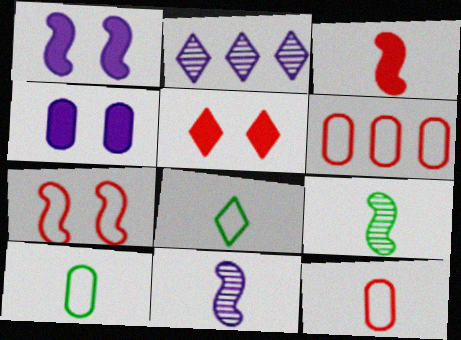[[2, 5, 8]]